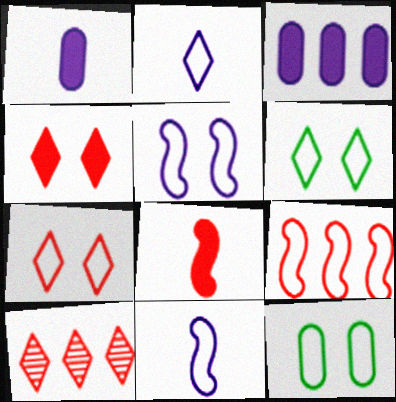[[2, 9, 12], 
[5, 7, 12]]